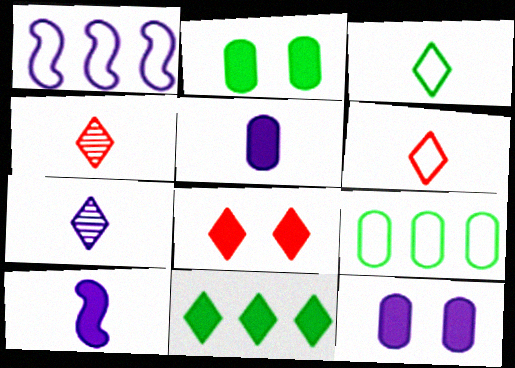[[1, 2, 4], 
[1, 7, 12]]